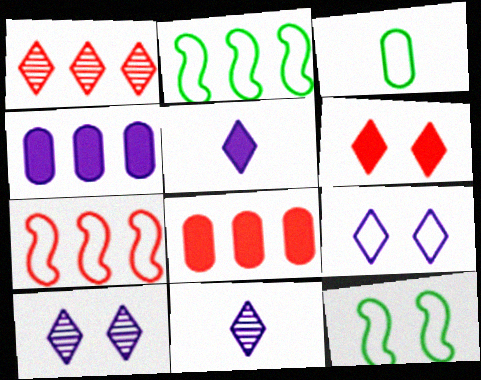[[1, 2, 4], 
[1, 7, 8], 
[3, 7, 9], 
[8, 11, 12]]